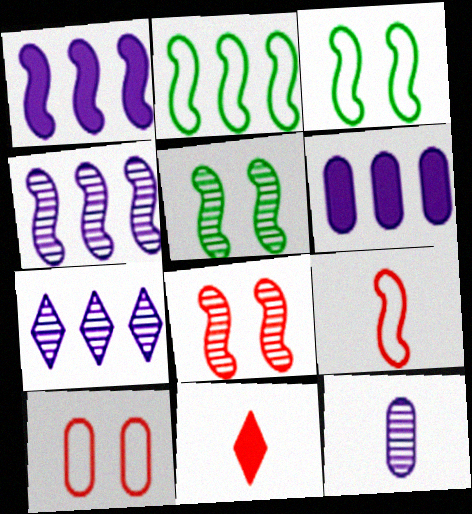[[1, 5, 9]]